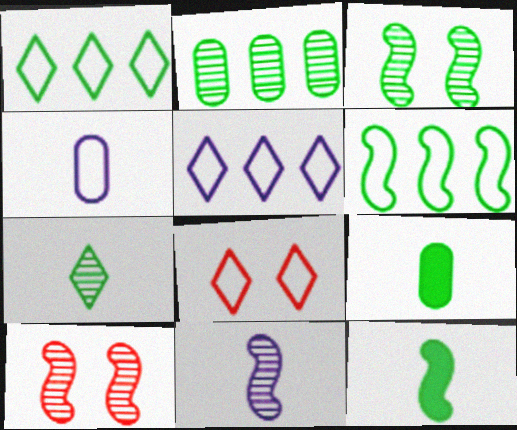[[1, 3, 9], 
[2, 3, 7], 
[3, 6, 12], 
[4, 6, 8], 
[5, 9, 10]]